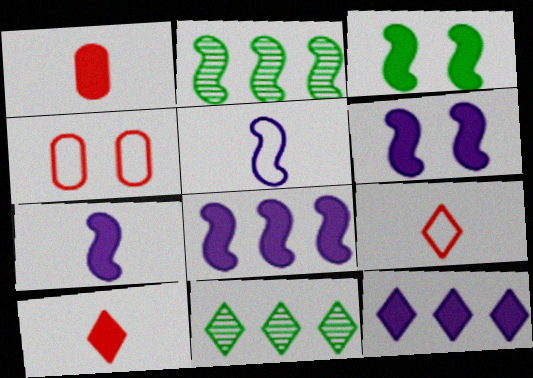[[1, 3, 12], 
[4, 7, 11], 
[6, 7, 8]]